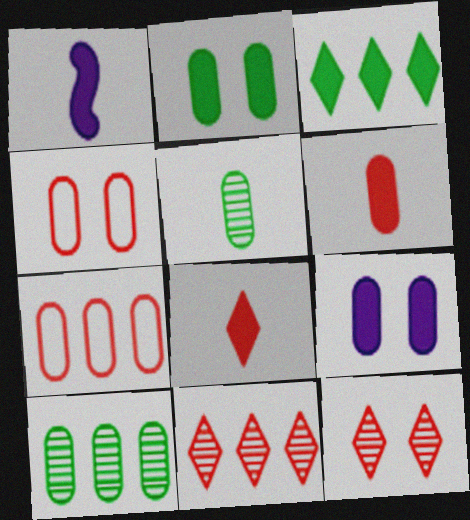[[5, 7, 9]]